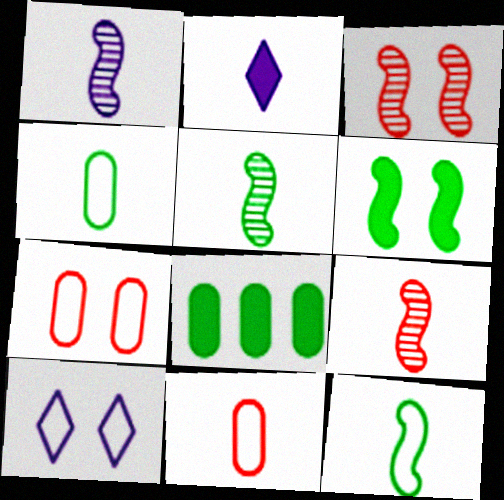[[1, 5, 9], 
[2, 4, 9], 
[2, 5, 11], 
[8, 9, 10]]